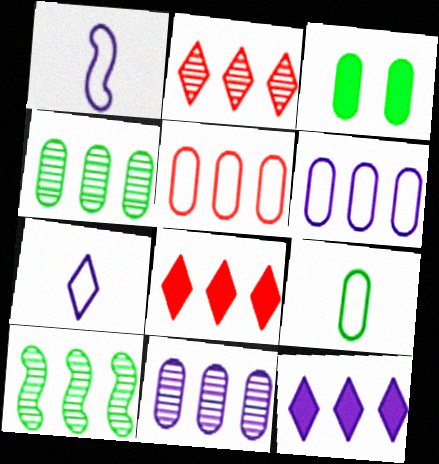[[1, 2, 3], 
[2, 10, 11], 
[3, 4, 9], 
[5, 10, 12], 
[6, 8, 10]]